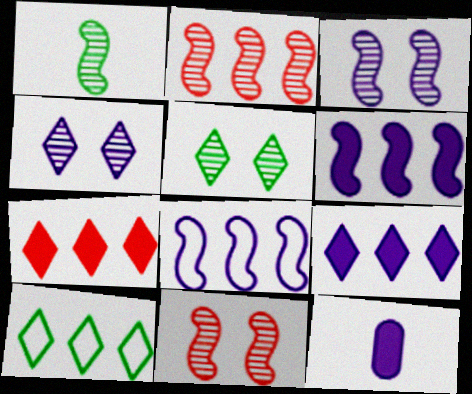[[1, 2, 3], 
[4, 8, 12], 
[10, 11, 12]]